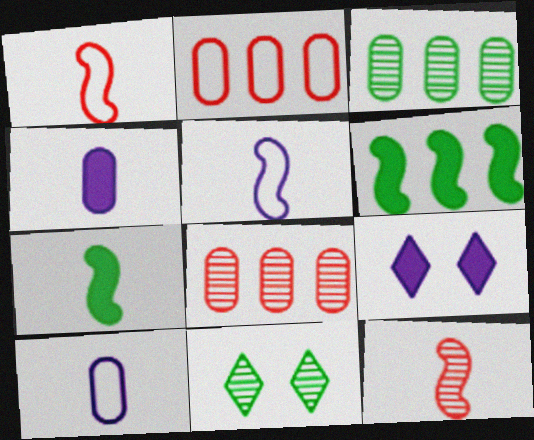[[1, 3, 9], 
[5, 7, 12]]